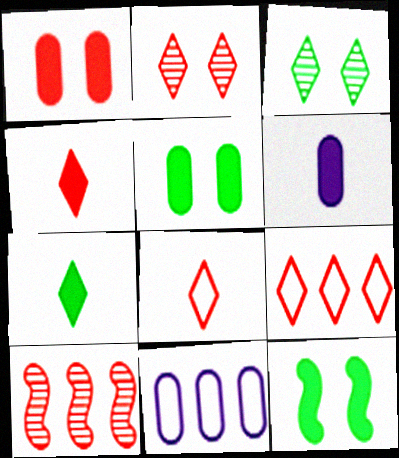[[1, 8, 10], 
[2, 4, 9]]